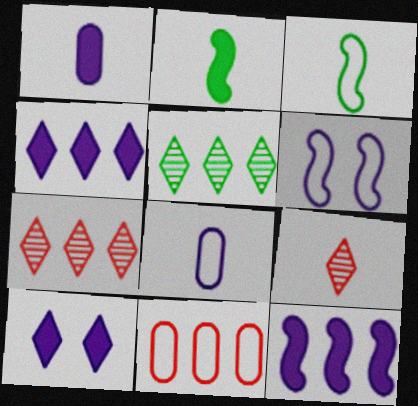[[1, 3, 9], 
[1, 10, 12], 
[2, 8, 9], 
[5, 11, 12]]